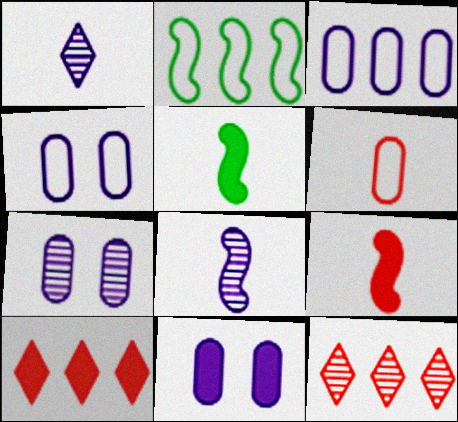[[1, 5, 6], 
[4, 5, 12], 
[4, 7, 11], 
[5, 10, 11]]